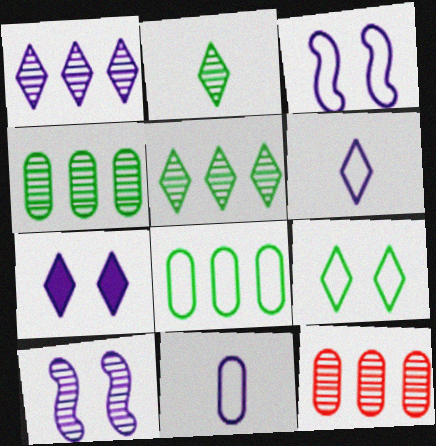[[1, 6, 7], 
[2, 10, 12]]